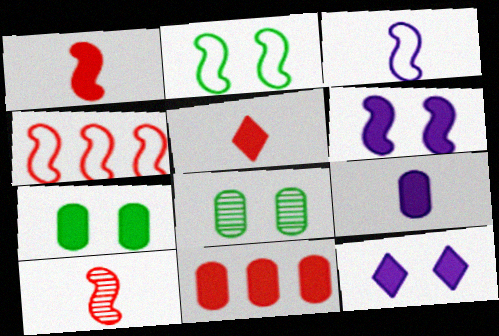[[2, 3, 4], 
[7, 9, 11]]